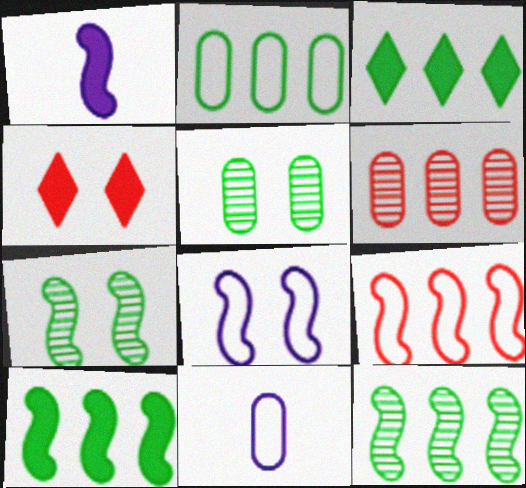[[1, 7, 9], 
[2, 3, 12], 
[4, 5, 8], 
[4, 11, 12]]